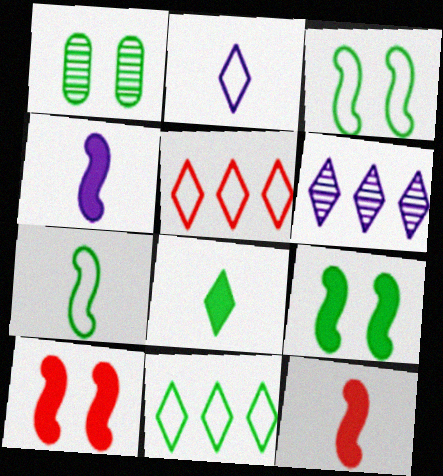[[1, 4, 5]]